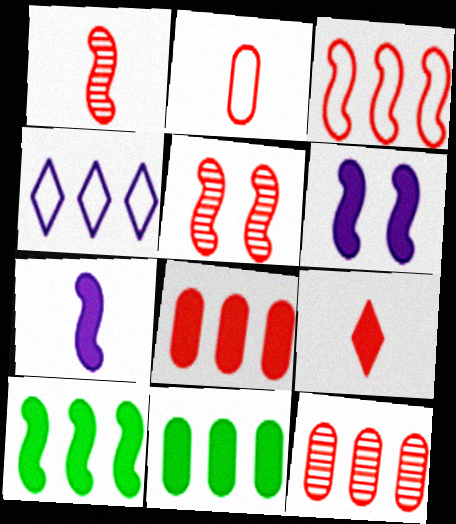[[1, 2, 9], 
[4, 10, 12], 
[6, 9, 11]]